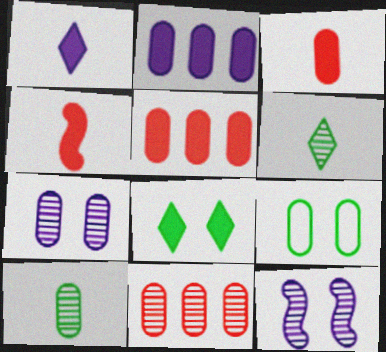[[2, 4, 8], 
[6, 11, 12], 
[7, 10, 11]]